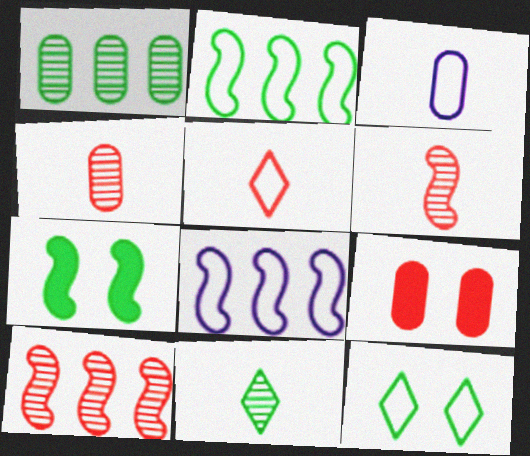[[1, 3, 9], 
[5, 9, 10], 
[6, 7, 8], 
[8, 9, 11]]